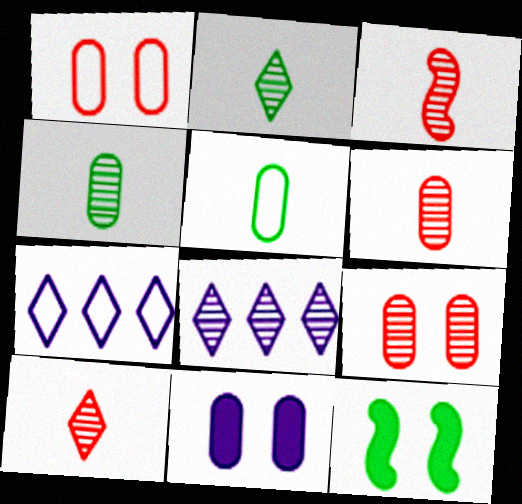[[3, 6, 10], 
[6, 7, 12]]